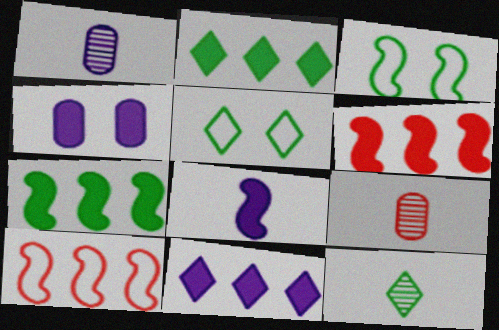[[1, 5, 6], 
[2, 5, 12], 
[3, 9, 11], 
[4, 8, 11], 
[4, 10, 12]]